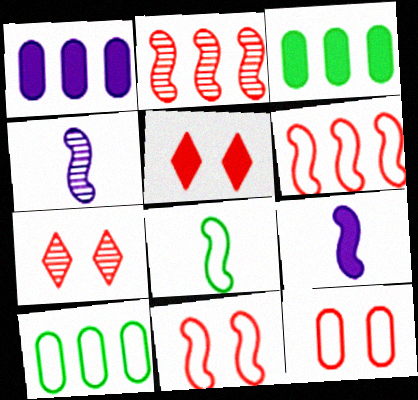[[1, 7, 8], 
[3, 5, 9], 
[4, 5, 10], 
[7, 9, 10]]